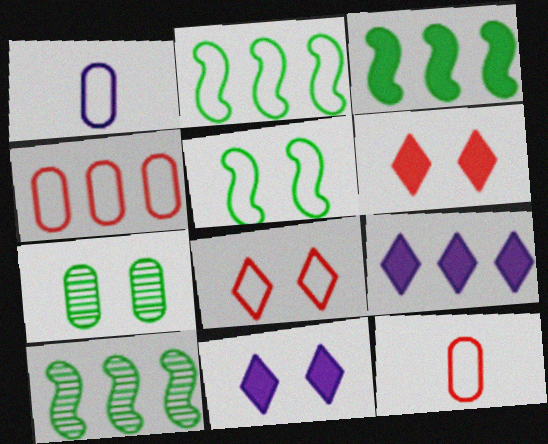[[1, 2, 8], 
[1, 6, 10], 
[2, 3, 10], 
[4, 9, 10], 
[10, 11, 12]]